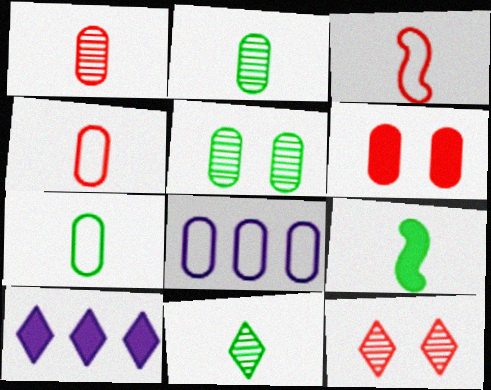[[2, 6, 8], 
[3, 5, 10], 
[6, 9, 10], 
[7, 9, 11], 
[8, 9, 12]]